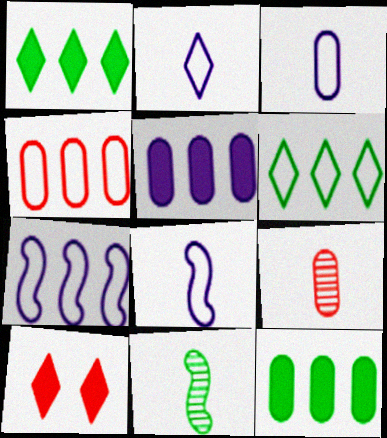[[2, 3, 8], 
[4, 6, 7]]